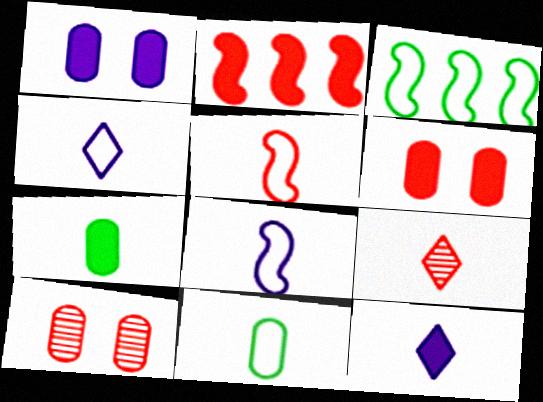[[1, 3, 9], 
[3, 10, 12], 
[4, 5, 11], 
[7, 8, 9]]